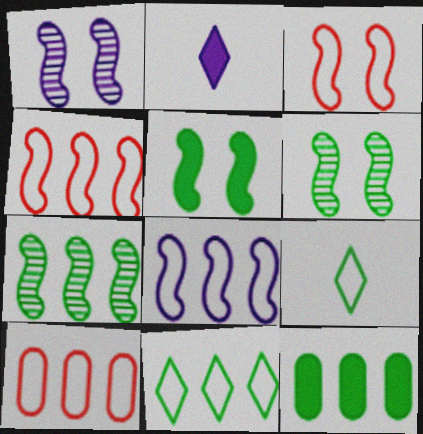[[1, 3, 5], 
[2, 6, 10], 
[6, 9, 12], 
[7, 11, 12], 
[8, 10, 11]]